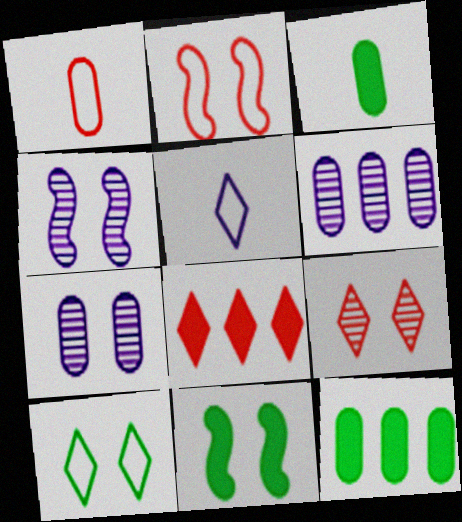[[1, 7, 12], 
[2, 4, 11]]